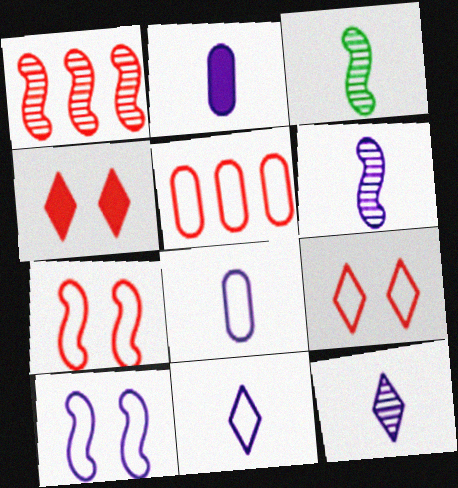[[2, 6, 11]]